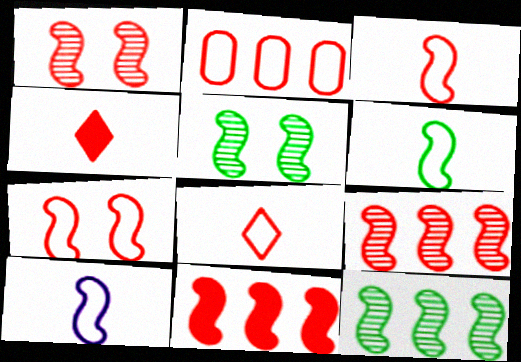[[1, 2, 4], 
[1, 3, 11], 
[2, 7, 8], 
[3, 6, 10], 
[5, 10, 11]]